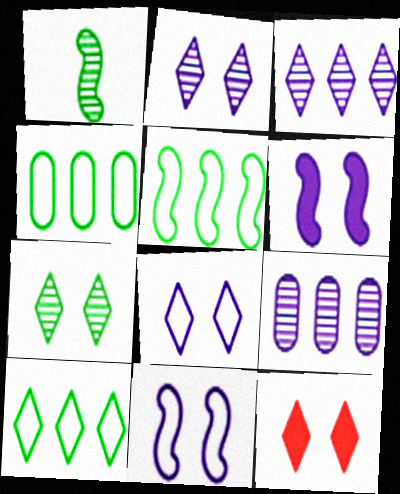[[4, 5, 10], 
[7, 8, 12]]